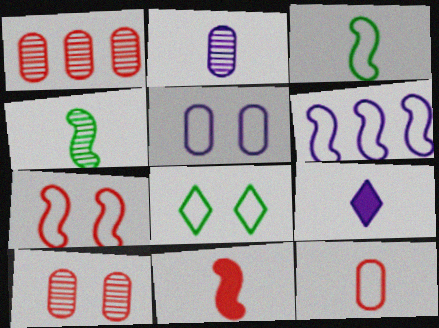[[3, 6, 7], 
[4, 9, 12], 
[5, 7, 8], 
[6, 8, 12]]